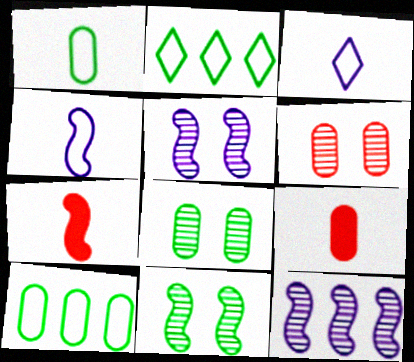[[2, 5, 9]]